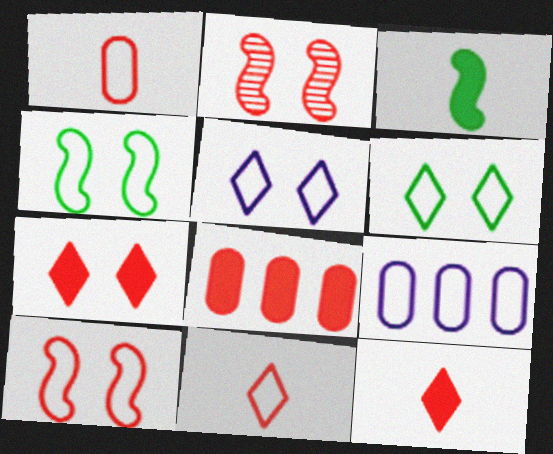[[2, 8, 11], 
[4, 9, 11]]